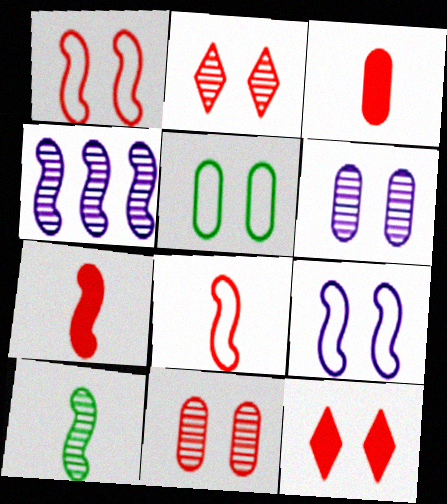[[1, 11, 12]]